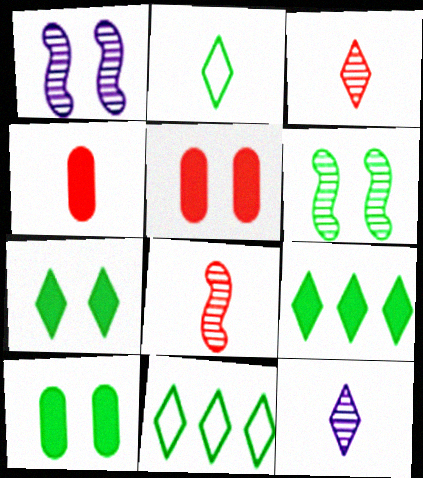[[1, 4, 11]]